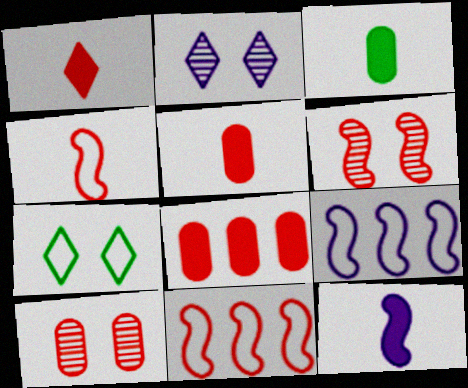[[1, 3, 12], 
[1, 10, 11], 
[2, 3, 11]]